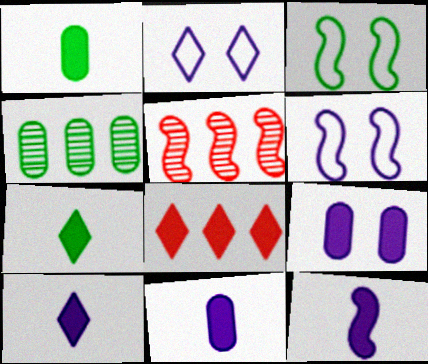[[1, 2, 5], 
[3, 4, 7], 
[3, 5, 12], 
[10, 11, 12]]